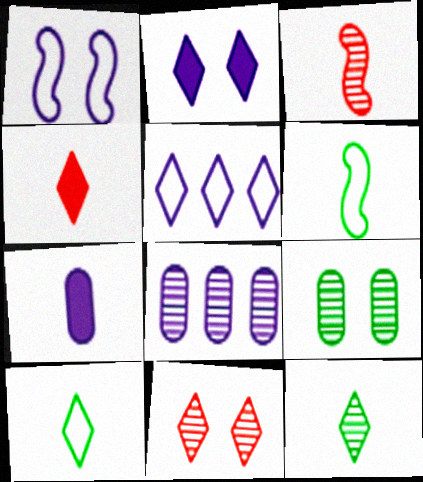[[3, 7, 10]]